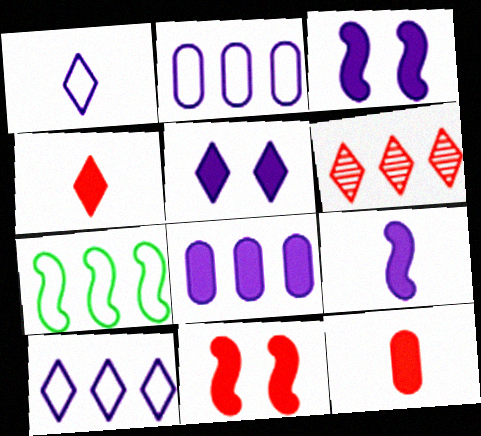[[5, 8, 9], 
[6, 7, 8]]